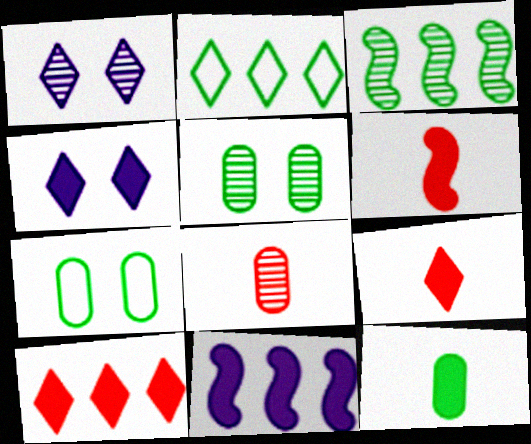[[1, 2, 9], 
[1, 3, 8]]